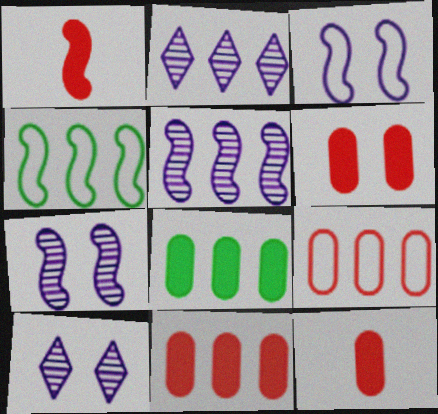[[1, 4, 7], 
[2, 4, 11], 
[4, 10, 12], 
[6, 11, 12]]